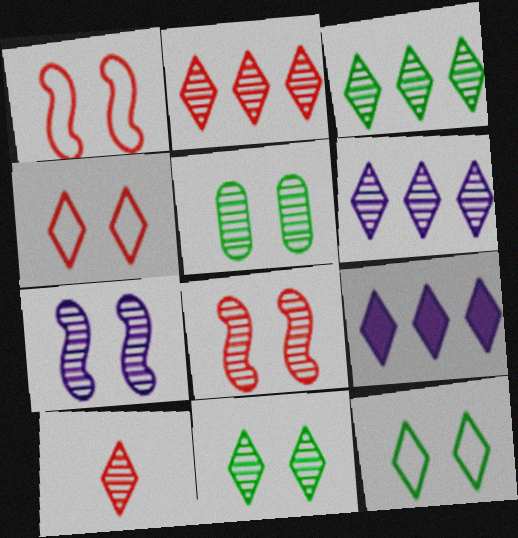[[2, 3, 6], 
[6, 10, 11], 
[9, 10, 12]]